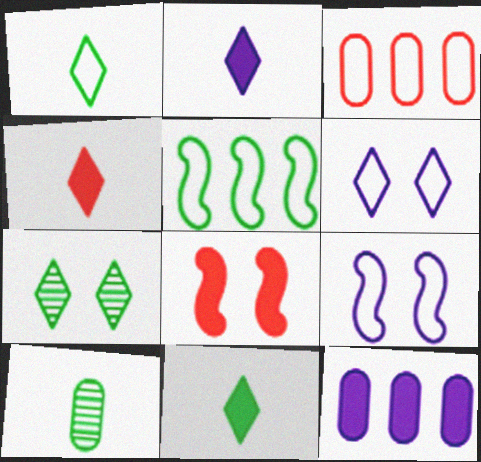[[1, 3, 9], 
[2, 4, 11], 
[8, 11, 12]]